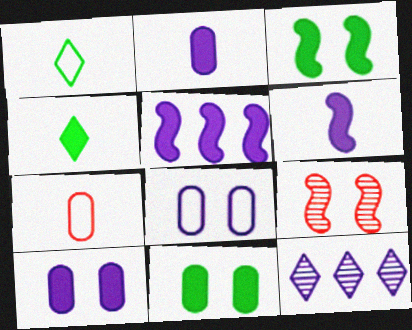[[3, 7, 12], 
[6, 8, 12]]